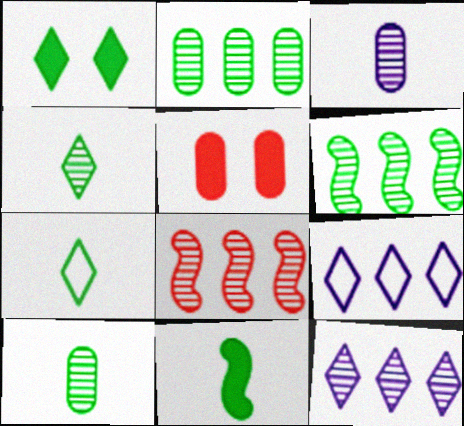[[2, 8, 12], 
[7, 10, 11]]